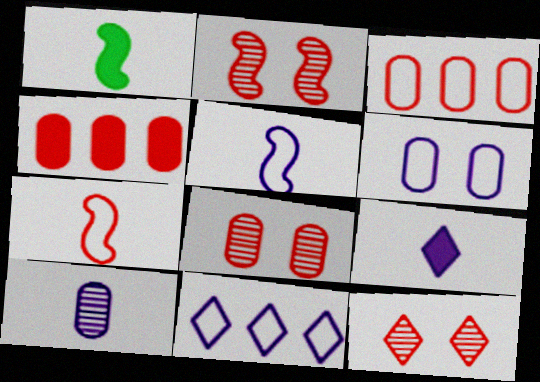[[1, 8, 11], 
[2, 8, 12], 
[4, 7, 12], 
[5, 6, 11], 
[5, 9, 10]]